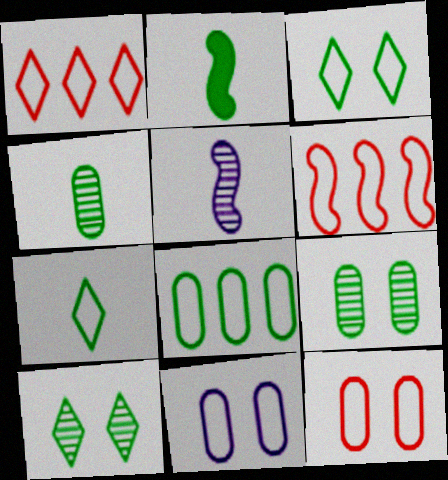[[2, 4, 7], 
[2, 8, 10], 
[6, 7, 11]]